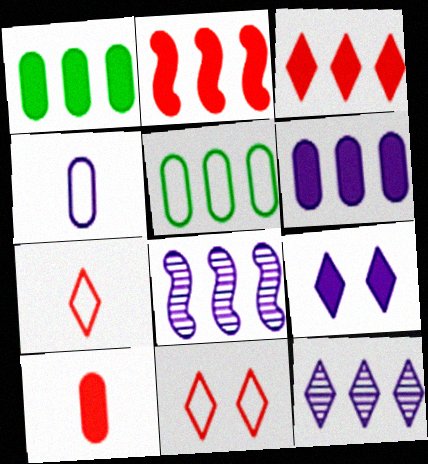[[2, 5, 12], 
[3, 5, 8], 
[4, 8, 9]]